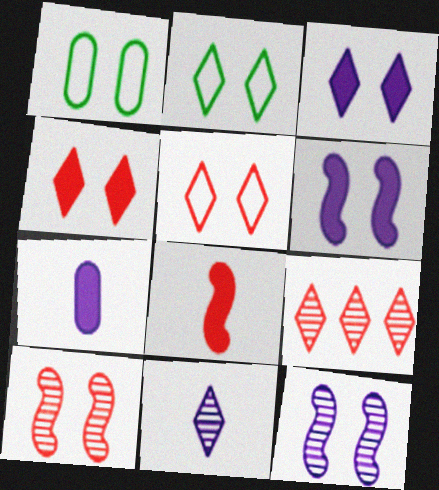[[1, 3, 10], 
[1, 4, 12]]